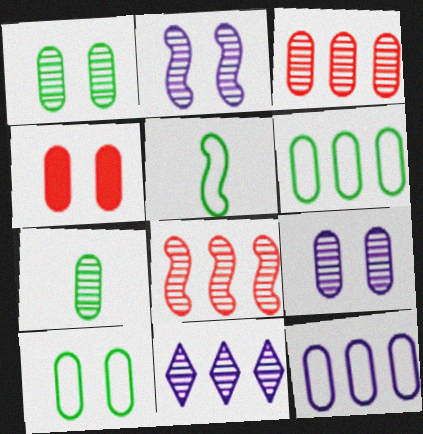[[3, 7, 9], 
[4, 5, 11], 
[4, 7, 12], 
[4, 9, 10]]